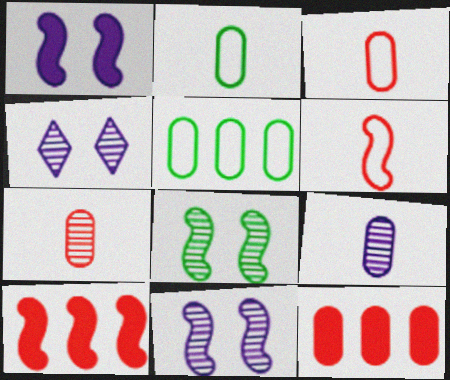[[2, 4, 10]]